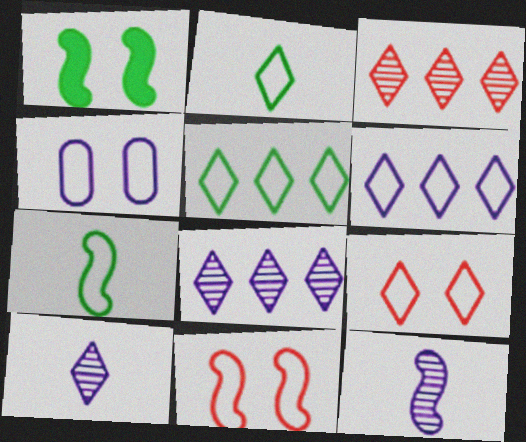[[2, 6, 9]]